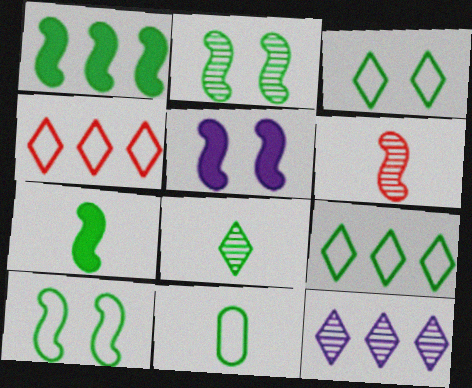[[7, 8, 11], 
[9, 10, 11]]